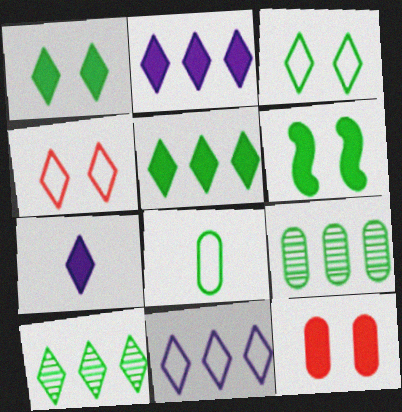[[4, 7, 10], 
[6, 8, 10]]